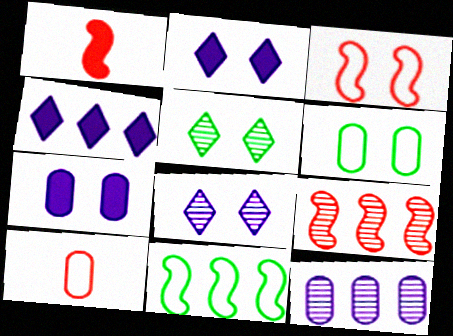[[1, 3, 9], 
[3, 5, 7]]